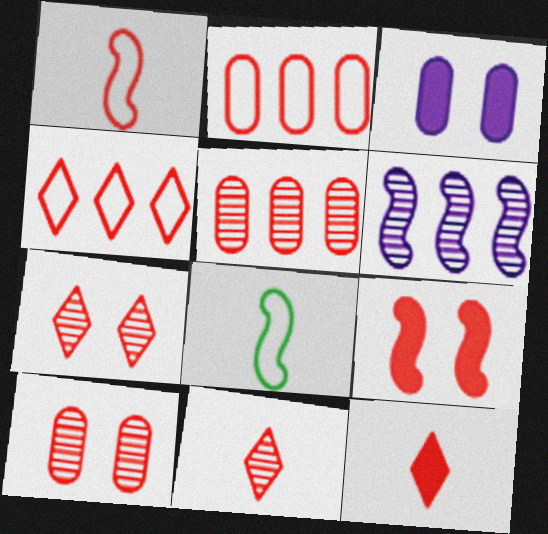[[2, 9, 11], 
[4, 7, 12], 
[6, 8, 9]]